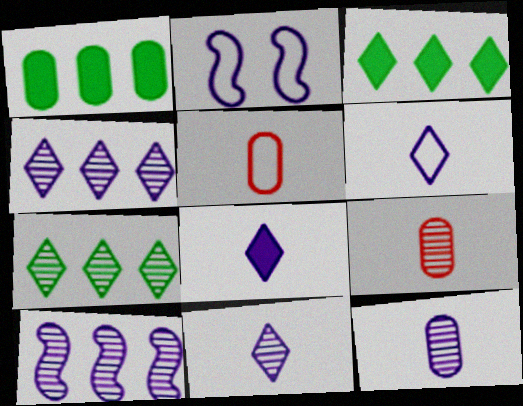[[2, 3, 9], 
[6, 8, 11]]